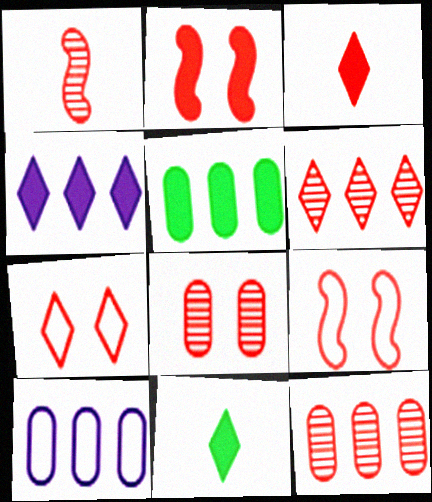[[1, 6, 8], 
[2, 7, 8], 
[3, 6, 7], 
[3, 9, 12], 
[5, 10, 12]]